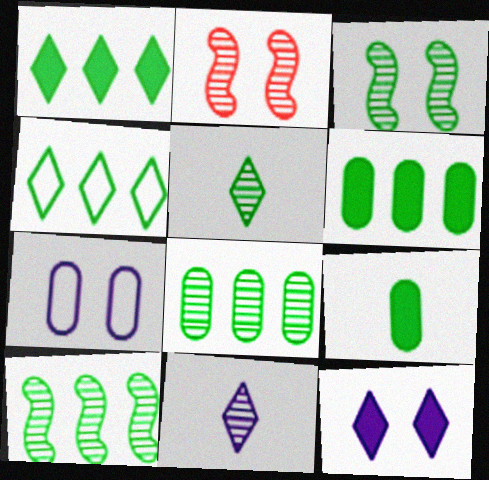[[2, 8, 11], 
[3, 4, 9], 
[3, 5, 8], 
[4, 6, 10]]